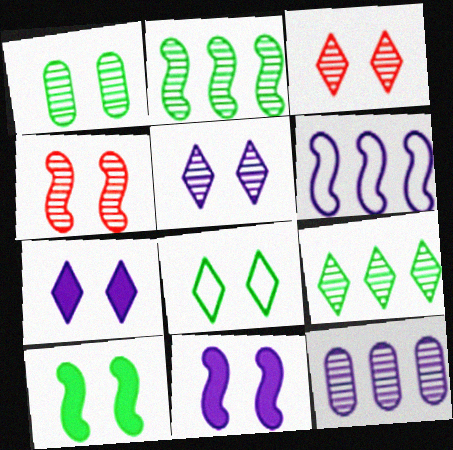[[1, 4, 5], 
[1, 8, 10], 
[3, 7, 8]]